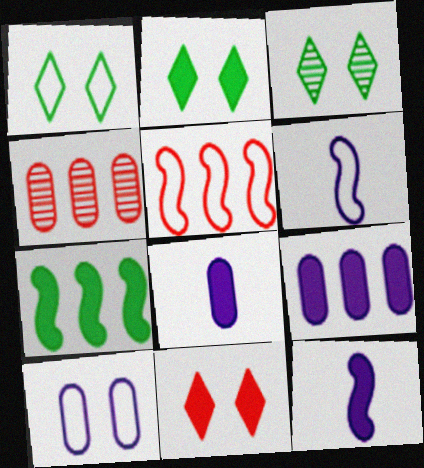[[1, 2, 3], 
[1, 4, 12], 
[2, 4, 6], 
[3, 5, 8], 
[7, 8, 11]]